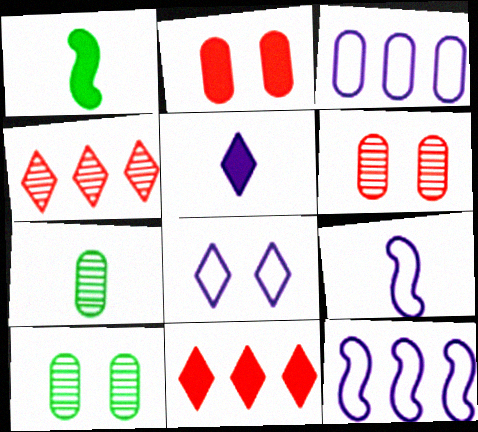[[2, 3, 7], 
[3, 8, 9], 
[9, 10, 11]]